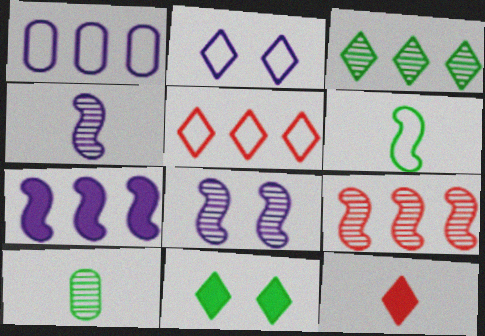[[2, 3, 12]]